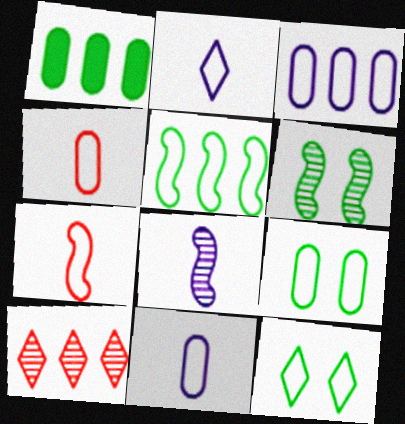[[3, 4, 9], 
[3, 7, 12]]